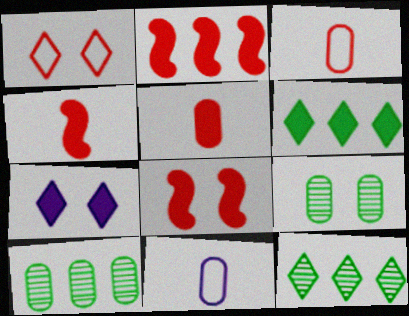[[2, 4, 8], 
[8, 11, 12]]